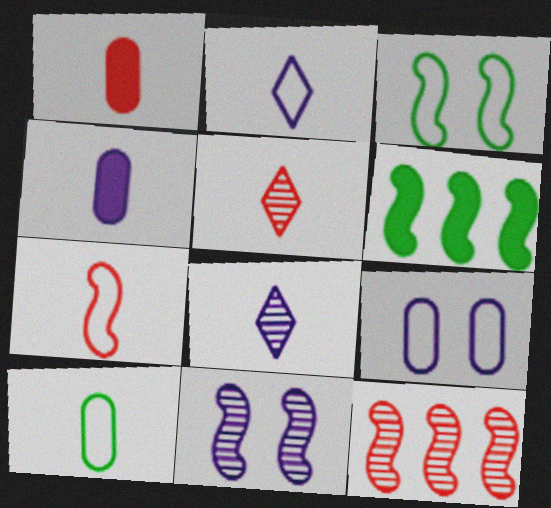[[1, 5, 7], 
[2, 7, 10], 
[5, 6, 9], 
[6, 7, 11]]